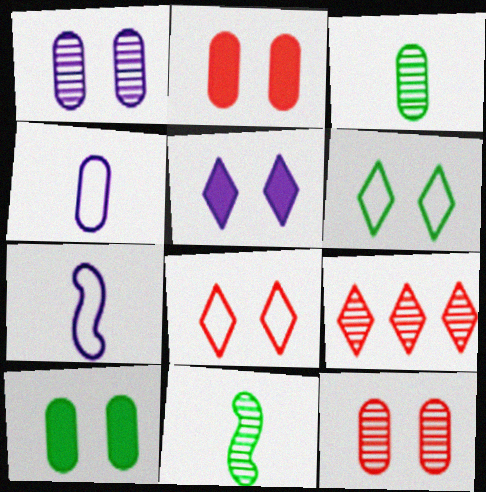[[1, 9, 11], 
[7, 9, 10]]